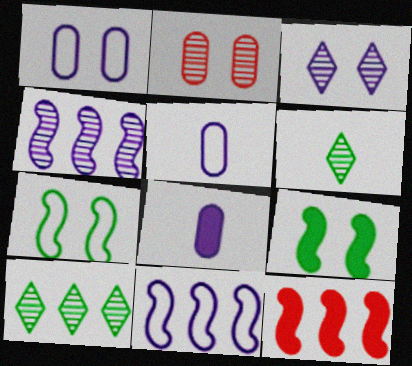[[1, 6, 12], 
[2, 4, 6], 
[3, 8, 11]]